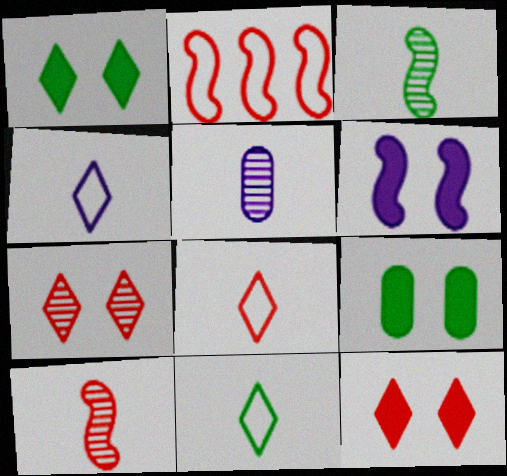[[1, 2, 5], 
[2, 3, 6], 
[4, 8, 11], 
[6, 9, 12]]